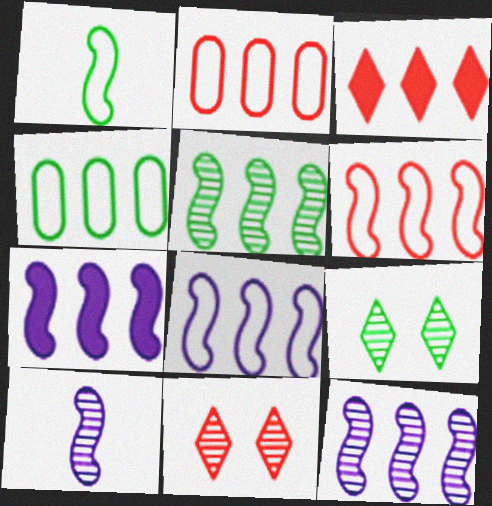[[3, 4, 12], 
[5, 6, 7], 
[7, 8, 12]]